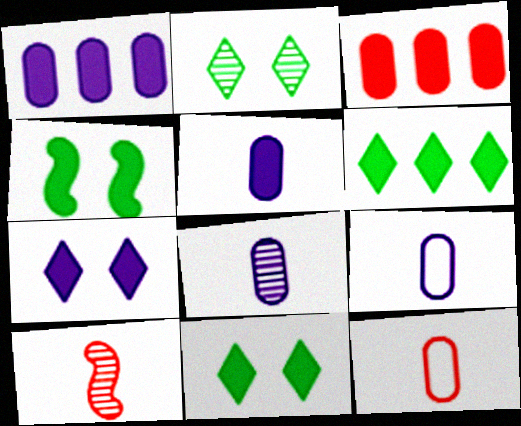[[5, 8, 9]]